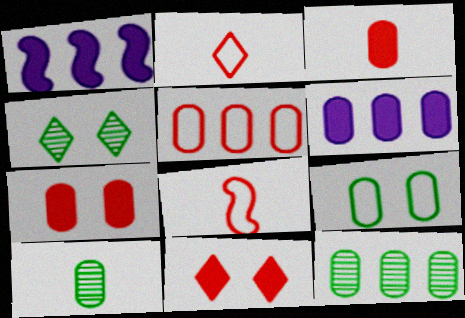[[4, 6, 8], 
[5, 6, 12]]